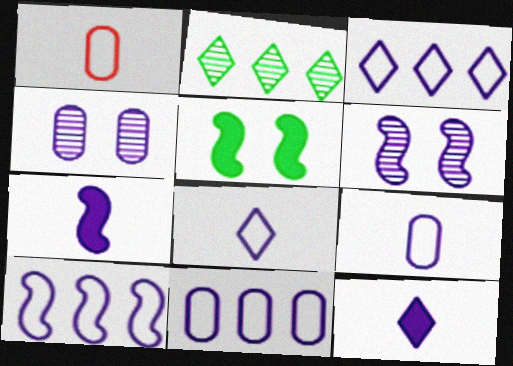[[3, 4, 7], 
[3, 10, 11], 
[4, 10, 12], 
[6, 7, 10], 
[6, 11, 12]]